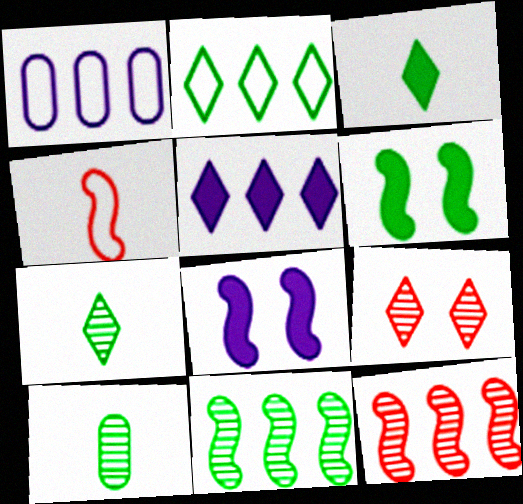[[2, 6, 10], 
[4, 8, 11]]